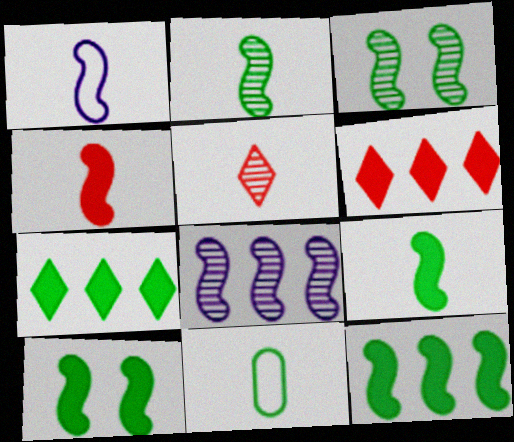[[1, 2, 4], 
[3, 7, 11], 
[9, 10, 12]]